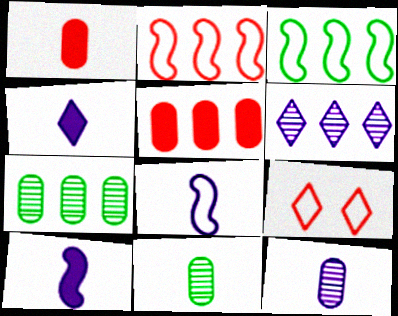[[3, 5, 6], 
[4, 8, 12], 
[7, 9, 10]]